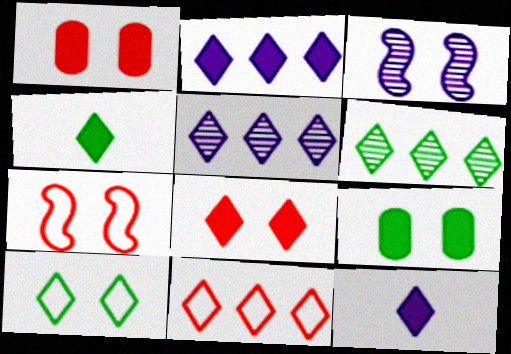[[1, 3, 10], 
[2, 4, 8], 
[2, 6, 11], 
[4, 6, 10]]